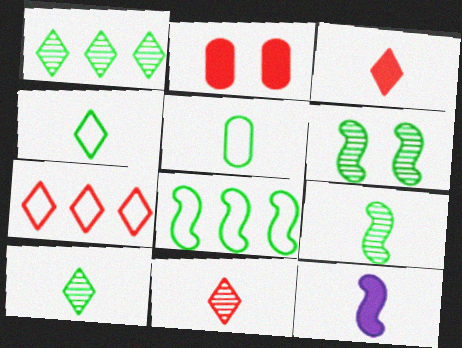[[5, 11, 12]]